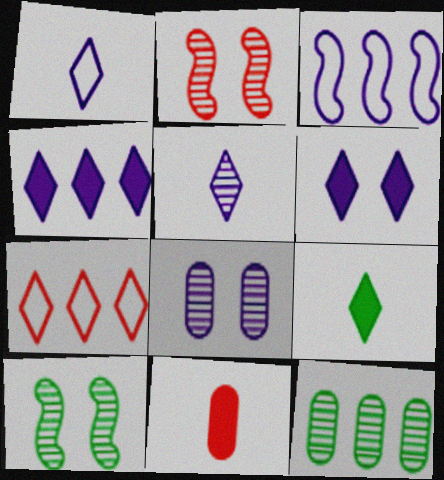[[2, 5, 12], 
[2, 7, 11]]